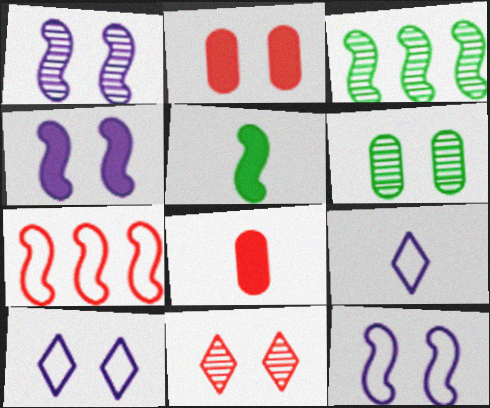[[1, 4, 12], 
[1, 5, 7], 
[1, 6, 11], 
[2, 3, 9], 
[3, 8, 10], 
[7, 8, 11]]